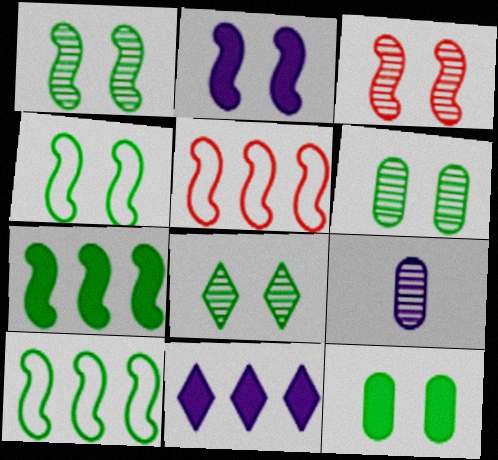[[1, 6, 8], 
[2, 3, 4], 
[4, 8, 12]]